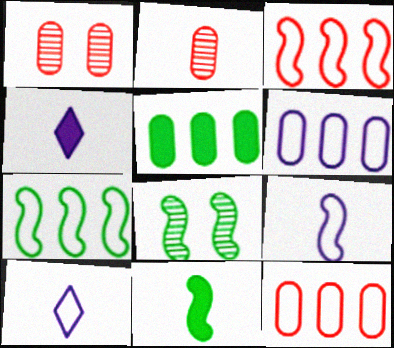[[1, 4, 7], 
[2, 10, 11], 
[4, 8, 12], 
[7, 8, 11]]